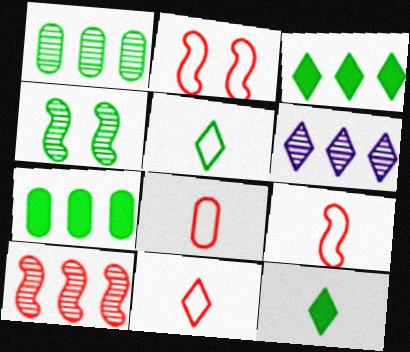[[1, 6, 10], 
[4, 5, 7], 
[8, 9, 11]]